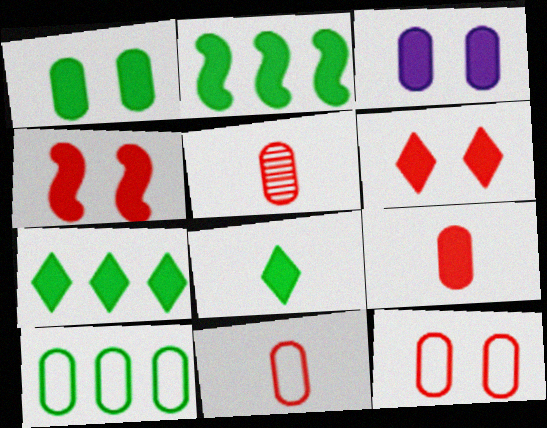[[1, 2, 8], 
[3, 5, 10], 
[5, 9, 11]]